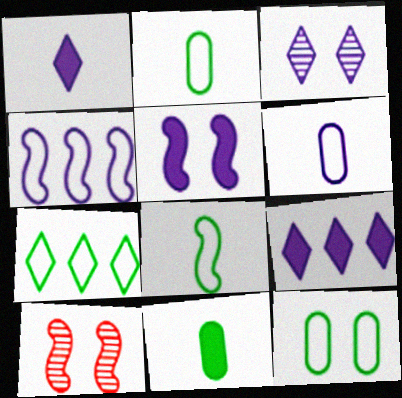[[2, 9, 10], 
[7, 8, 12]]